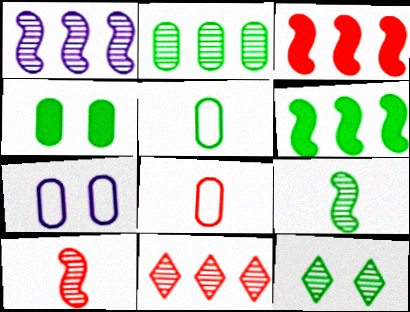[[1, 2, 11], 
[2, 4, 5], 
[2, 9, 12], 
[5, 6, 12]]